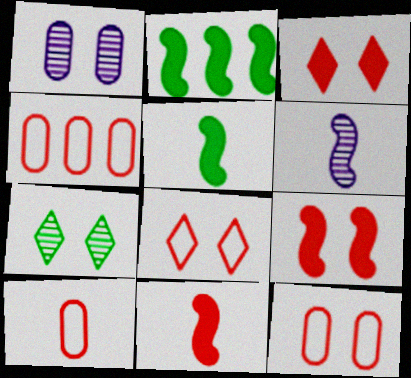[[4, 10, 12]]